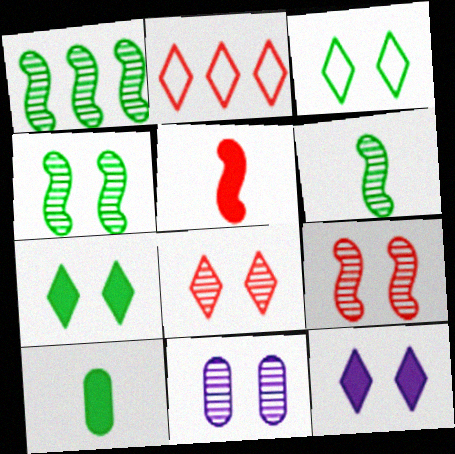[[1, 3, 10], 
[1, 4, 6], 
[3, 8, 12], 
[4, 8, 11]]